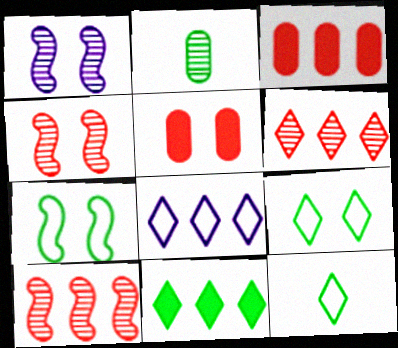[[1, 2, 6], 
[1, 3, 12], 
[1, 5, 9], 
[2, 7, 11], 
[6, 8, 11]]